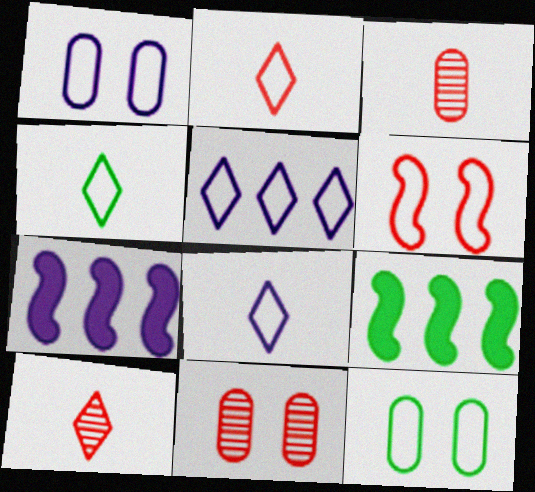[[1, 9, 10], 
[2, 4, 8], 
[4, 7, 11], 
[7, 10, 12], 
[8, 9, 11]]